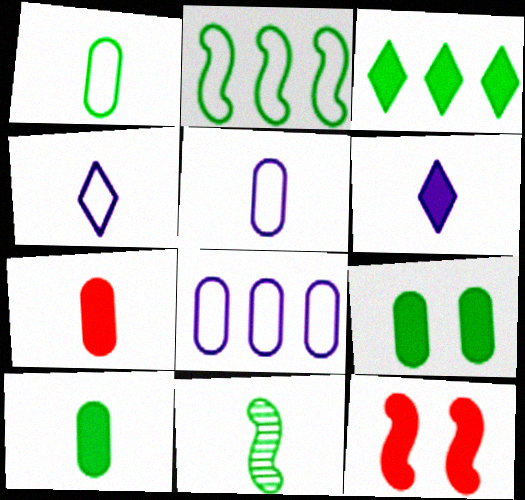[[4, 7, 11]]